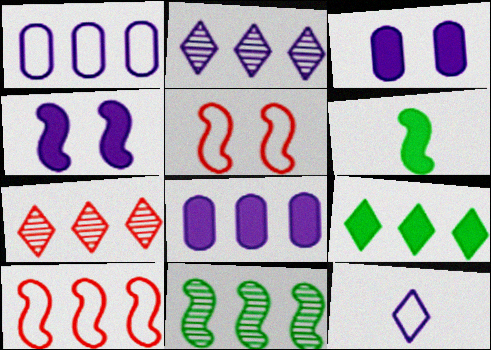[]